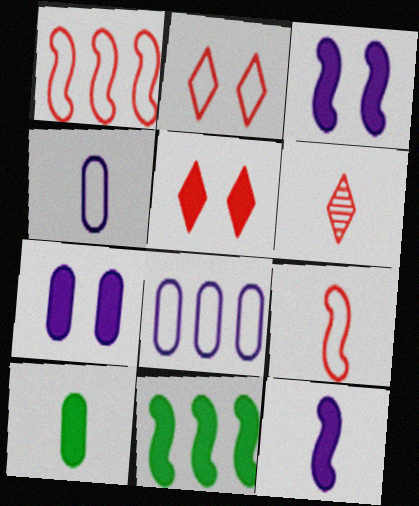[]